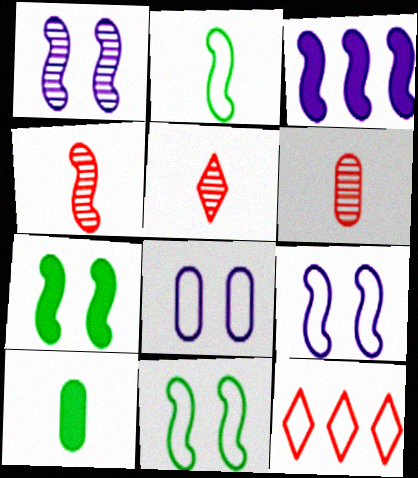[[1, 10, 12], 
[2, 8, 12], 
[3, 4, 11], 
[4, 5, 6]]